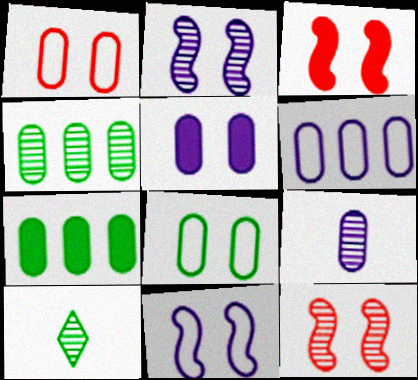[[1, 7, 9], 
[3, 6, 10], 
[5, 6, 9]]